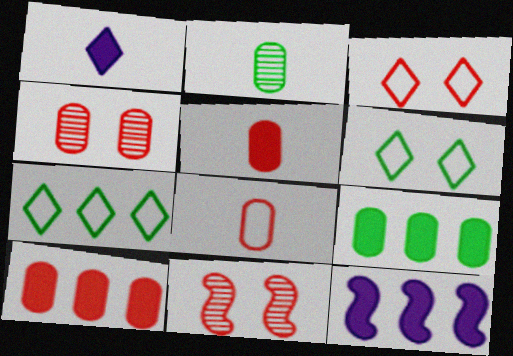[[2, 3, 12], 
[4, 8, 10]]